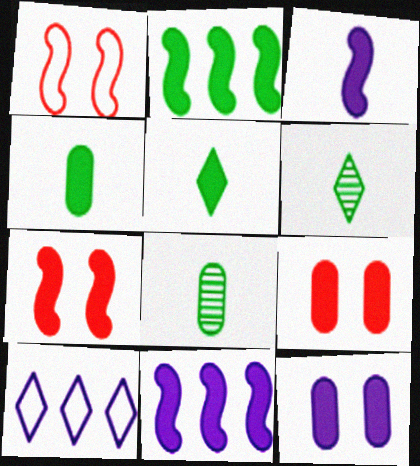[[2, 3, 7], 
[5, 9, 11], 
[7, 8, 10]]